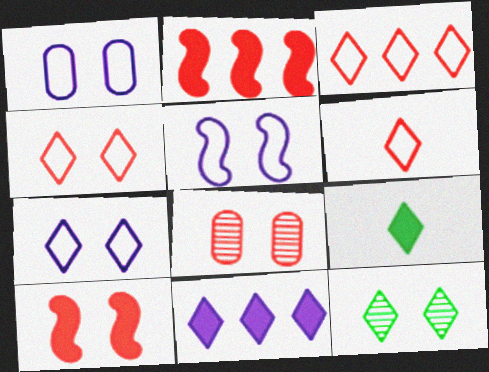[[1, 5, 7], 
[1, 10, 12], 
[2, 6, 8], 
[3, 4, 6], 
[4, 8, 10], 
[6, 11, 12]]